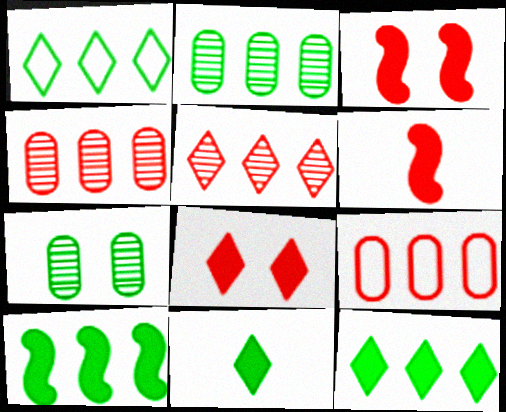[[1, 2, 10]]